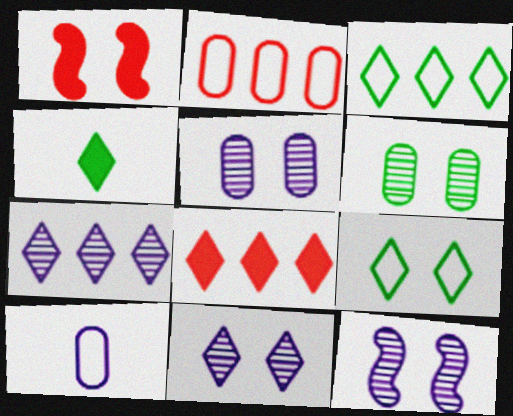[[1, 5, 9], 
[2, 4, 12], 
[3, 7, 8], 
[5, 11, 12]]